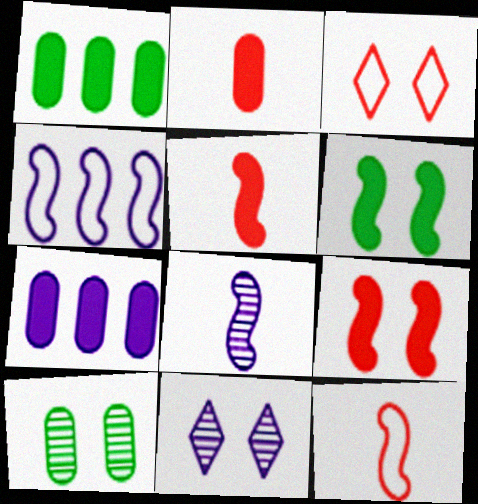[[1, 3, 8], 
[1, 11, 12]]